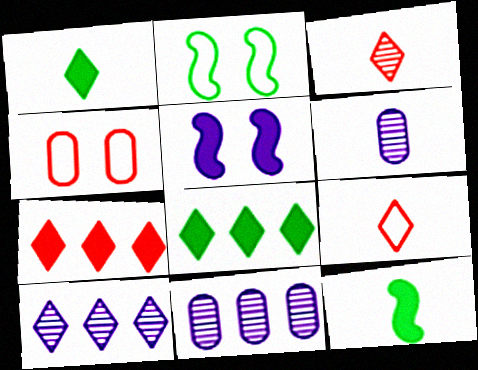[[2, 6, 7], 
[4, 10, 12], 
[6, 9, 12]]